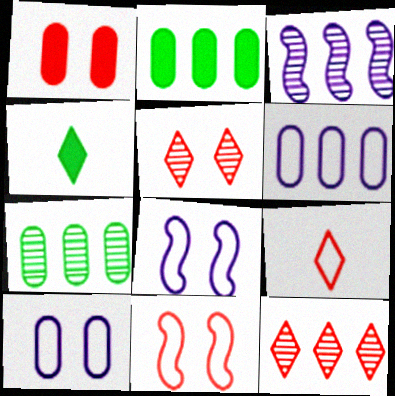[[1, 5, 11], 
[3, 7, 12]]